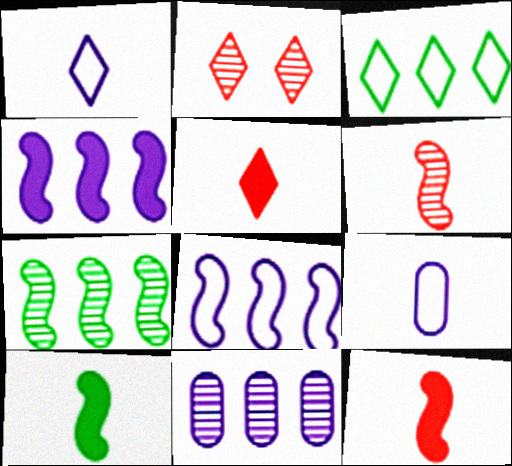[]